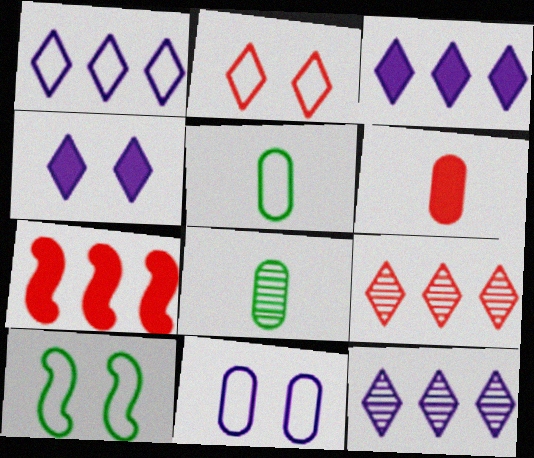[[1, 3, 12], 
[2, 10, 11], 
[6, 10, 12]]